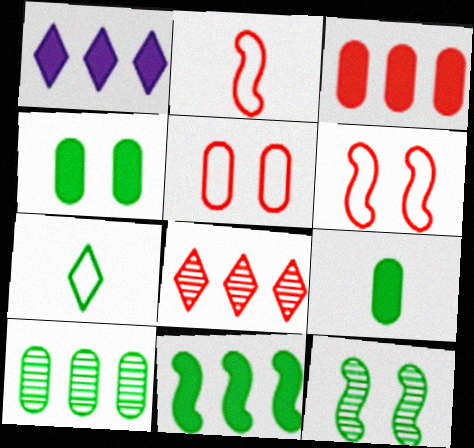[[1, 3, 11]]